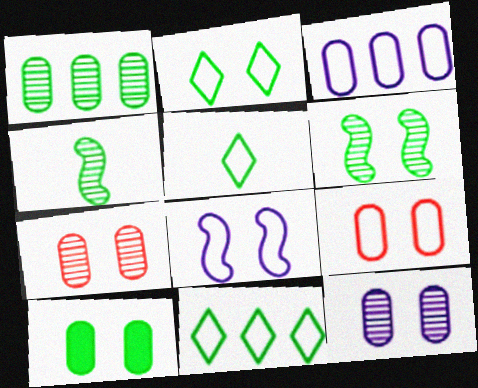[[2, 5, 11], 
[2, 6, 10], 
[2, 8, 9], 
[4, 10, 11], 
[9, 10, 12]]